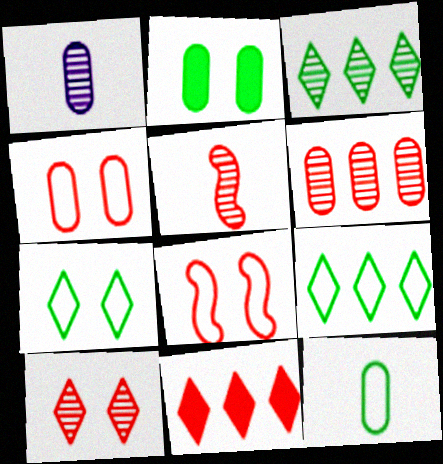[[4, 5, 11], 
[5, 6, 10]]